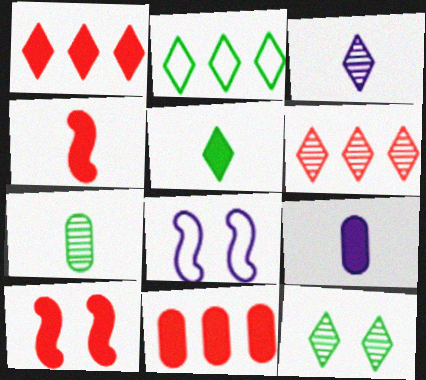[[1, 7, 8], 
[2, 5, 12], 
[3, 6, 12], 
[4, 5, 9]]